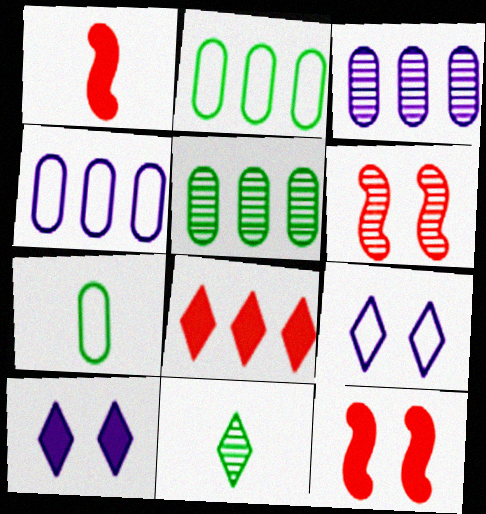[[1, 5, 9], 
[3, 6, 11], 
[4, 11, 12], 
[8, 9, 11]]